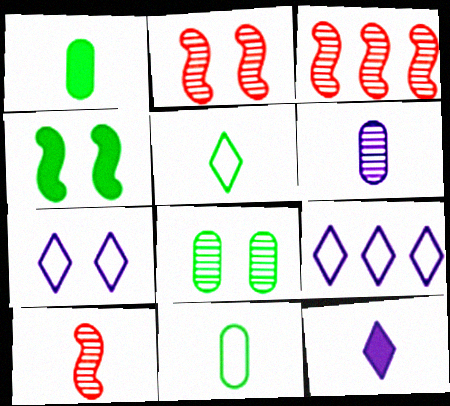[[1, 2, 9], 
[1, 3, 7], 
[2, 3, 10], 
[10, 11, 12]]